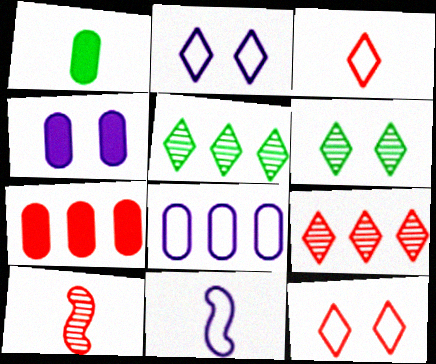[[1, 4, 7], 
[2, 8, 11], 
[6, 7, 11], 
[7, 10, 12]]